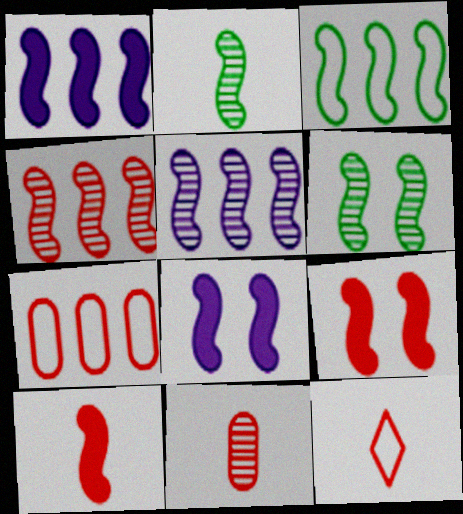[[1, 3, 4], 
[10, 11, 12]]